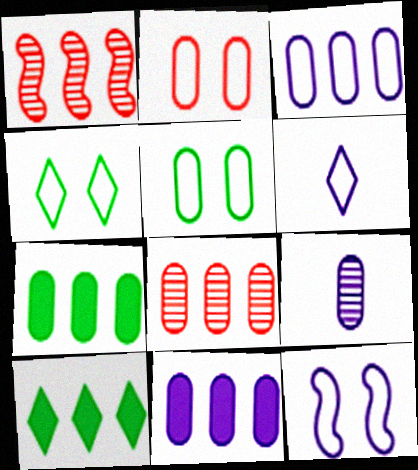[[1, 3, 10], 
[2, 4, 12], 
[2, 7, 9], 
[3, 6, 12], 
[3, 7, 8]]